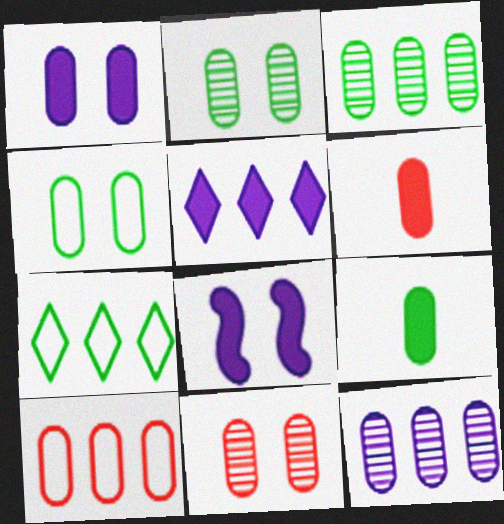[[1, 4, 11], 
[3, 4, 9], 
[4, 6, 12], 
[6, 10, 11]]